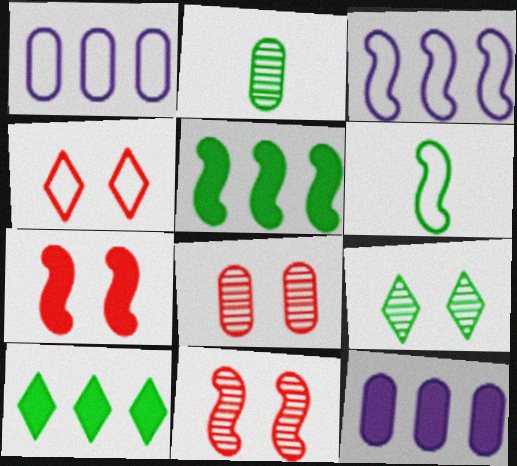[[1, 4, 6], 
[4, 7, 8]]